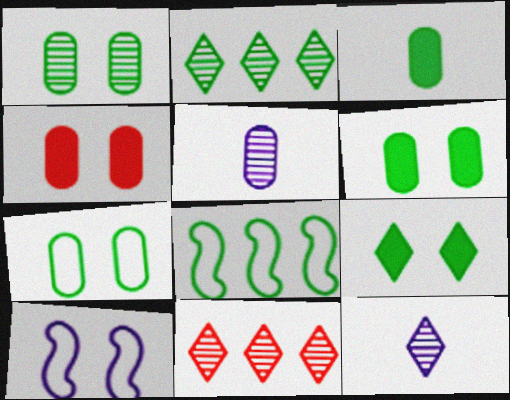[[1, 6, 7], 
[3, 10, 11], 
[4, 8, 12]]